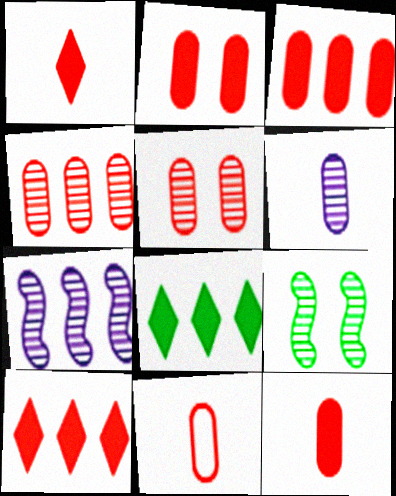[[2, 3, 12], 
[2, 4, 11], 
[3, 5, 11]]